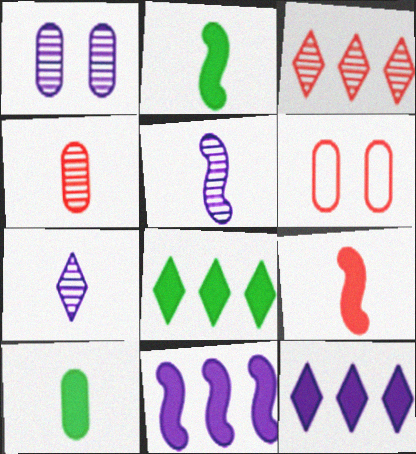[[3, 6, 9], 
[5, 6, 8]]